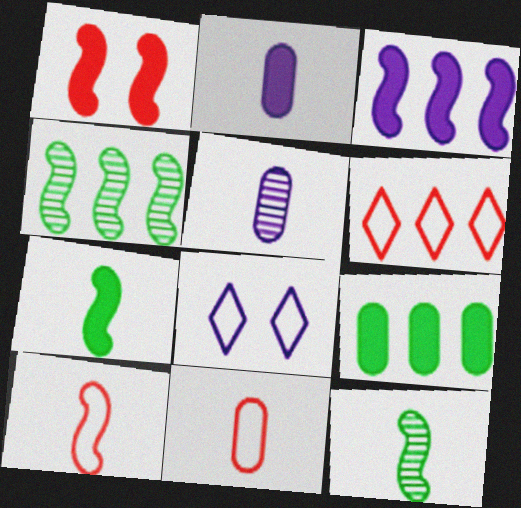[[1, 3, 7], 
[3, 5, 8]]